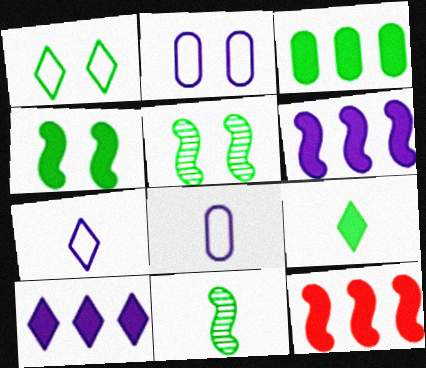[[1, 3, 11], 
[3, 4, 9], 
[3, 10, 12]]